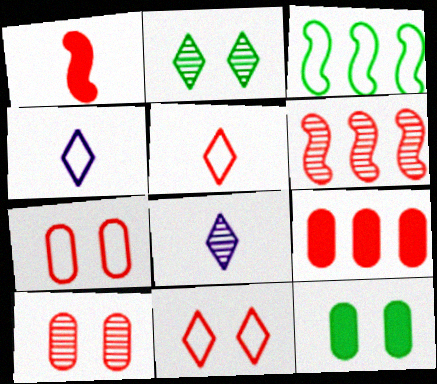[[3, 4, 7], 
[4, 6, 12]]